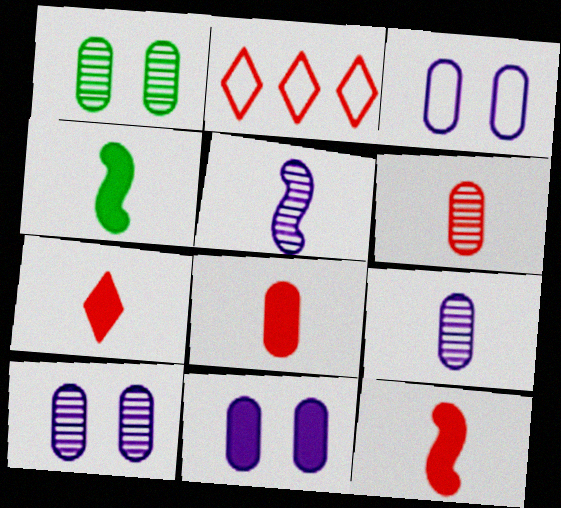[[2, 4, 10], 
[3, 10, 11], 
[7, 8, 12]]